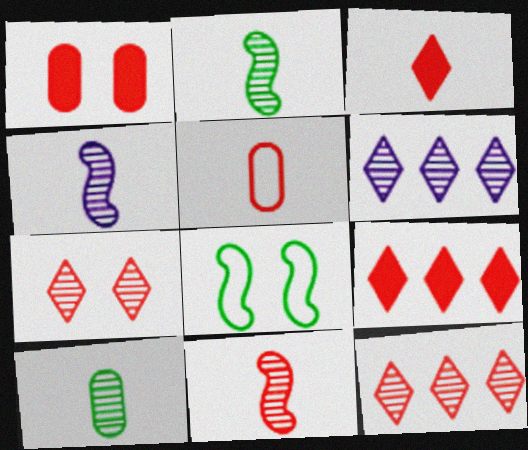[[2, 4, 11], 
[3, 5, 11]]